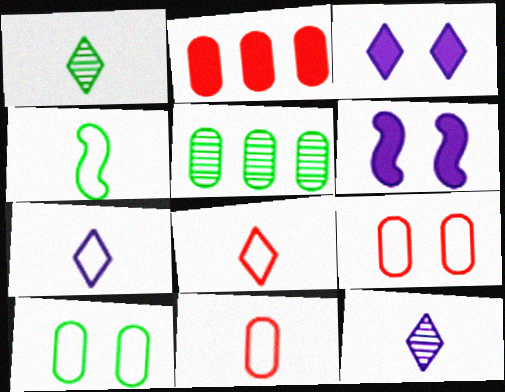[[4, 7, 11], 
[5, 6, 8]]